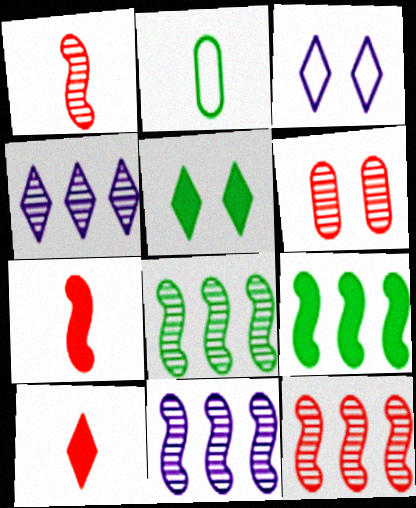[[2, 5, 8], 
[8, 11, 12]]